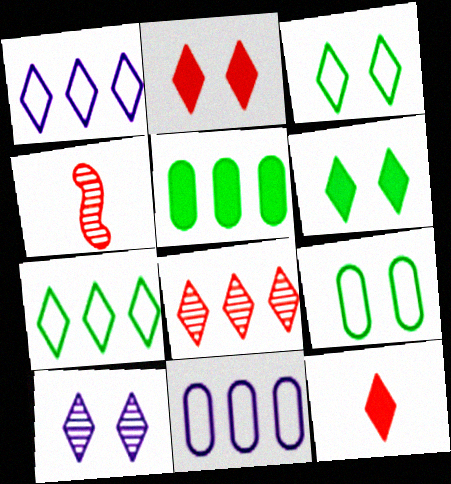[[2, 3, 10], 
[4, 6, 11], 
[7, 10, 12]]